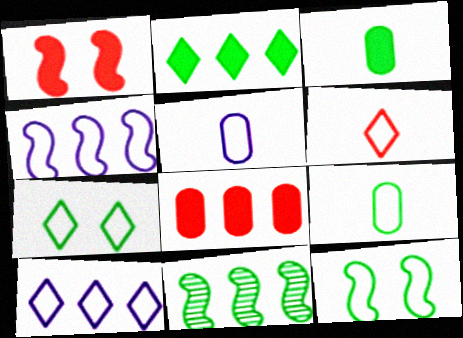[[3, 7, 11], 
[6, 7, 10], 
[8, 10, 11]]